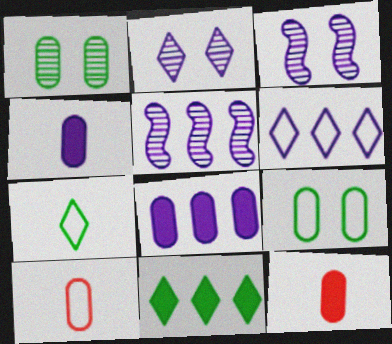[[1, 8, 10], 
[3, 4, 6], 
[3, 10, 11], 
[5, 6, 8]]